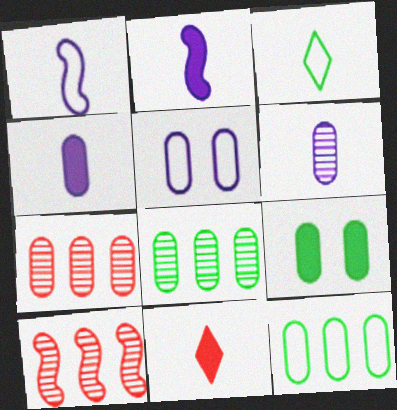[]